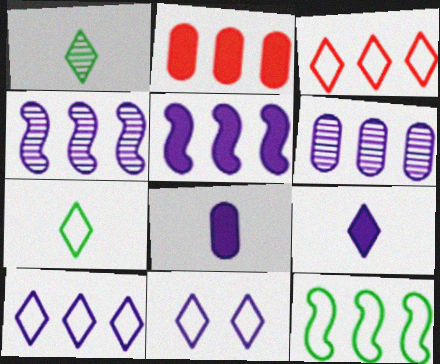[[3, 7, 11], 
[4, 8, 11], 
[5, 6, 10]]